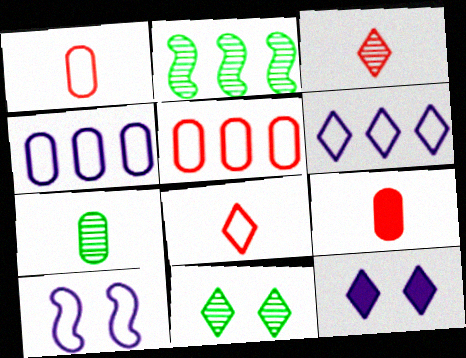[[1, 2, 12], 
[2, 7, 11]]